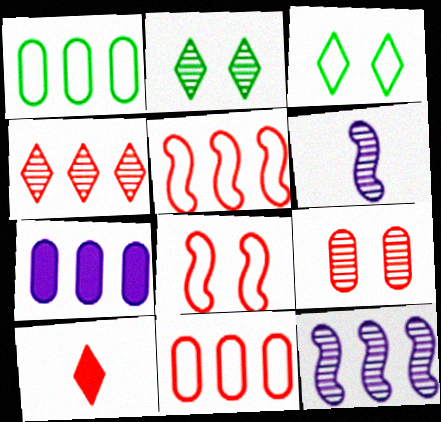[[5, 9, 10]]